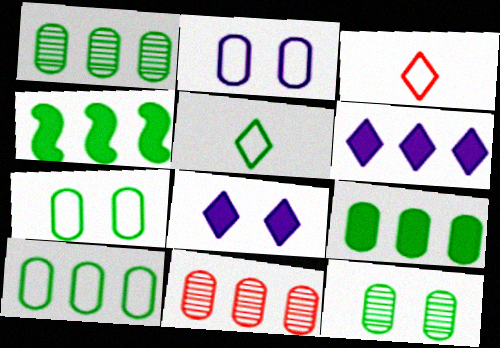[[1, 9, 10], 
[4, 5, 12]]